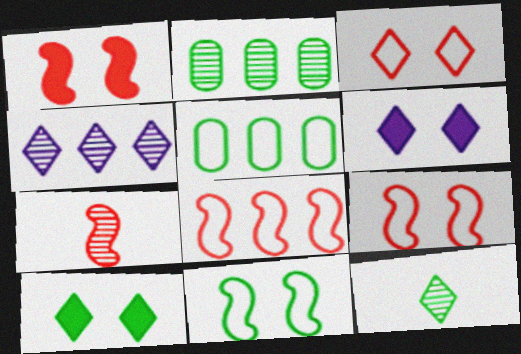[[1, 7, 8], 
[5, 6, 7]]